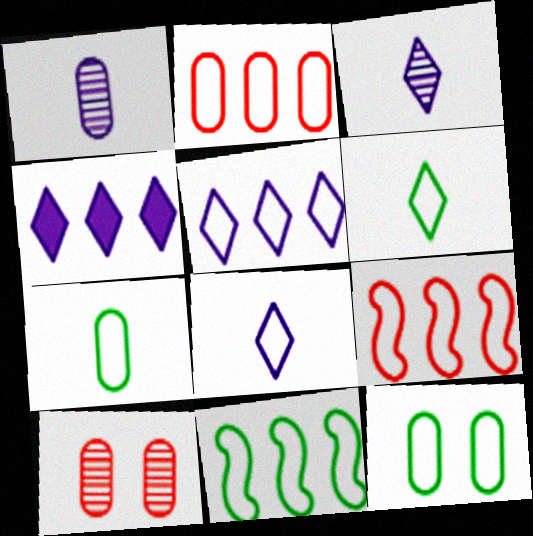[[2, 5, 11], 
[6, 11, 12], 
[8, 9, 12]]